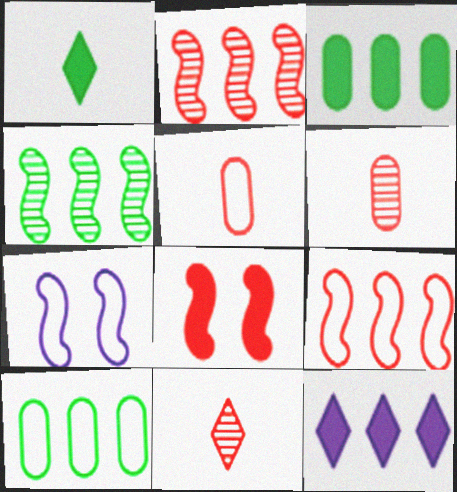[[2, 10, 12], 
[3, 7, 11]]